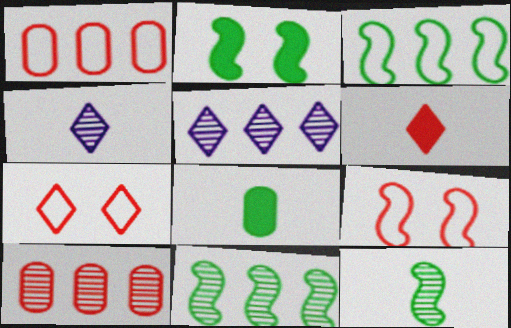[[1, 2, 4], 
[2, 3, 12], 
[5, 8, 9], 
[5, 10, 11], 
[6, 9, 10]]